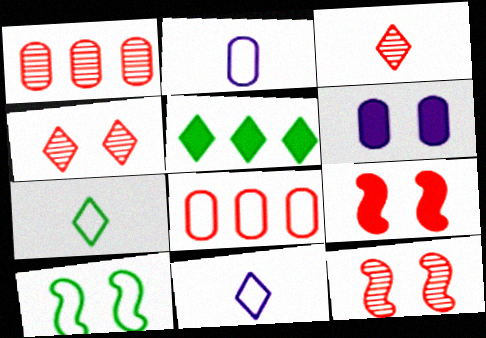[[1, 3, 12], 
[2, 5, 12], 
[3, 8, 9], 
[4, 5, 11], 
[4, 6, 10], 
[8, 10, 11]]